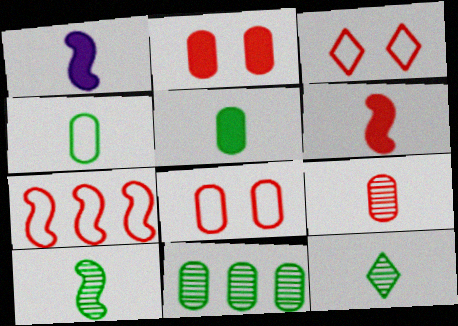[[1, 3, 11]]